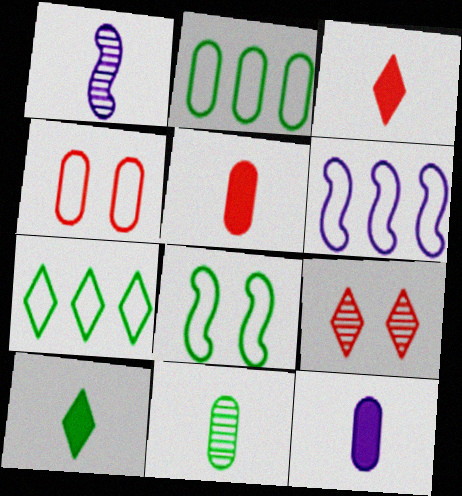[]